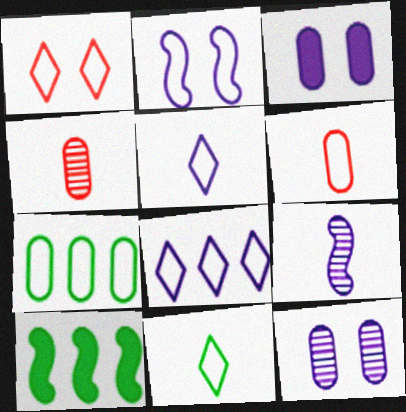[[1, 8, 11], 
[3, 4, 7], 
[3, 8, 9]]